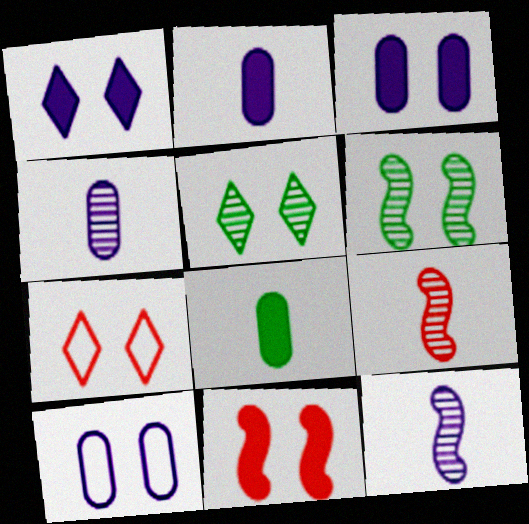[[1, 5, 7], 
[3, 6, 7], 
[5, 10, 11]]